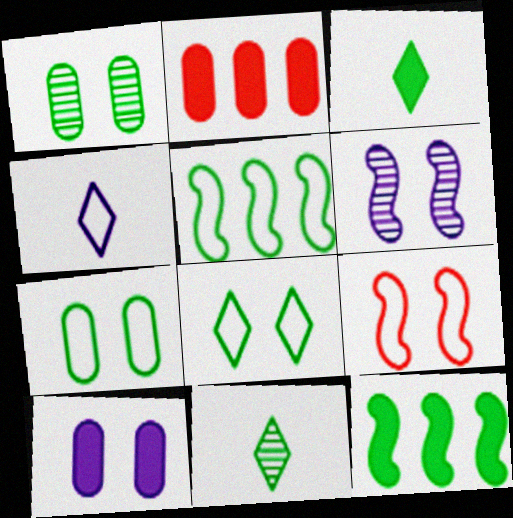[[1, 3, 5], 
[7, 11, 12]]